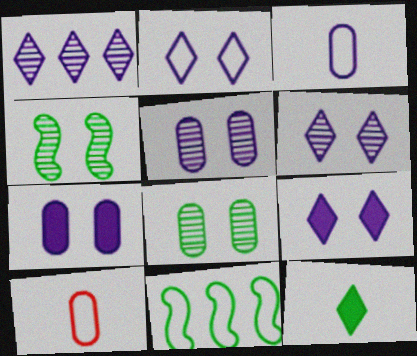[[2, 6, 9], 
[2, 10, 11], 
[8, 11, 12]]